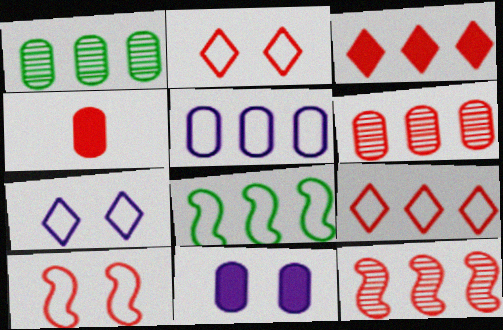[[2, 4, 12], 
[5, 8, 9]]